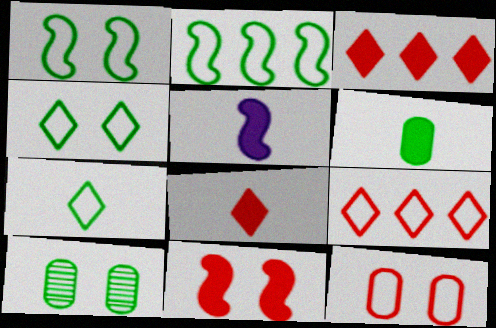[[5, 6, 8], 
[5, 9, 10]]